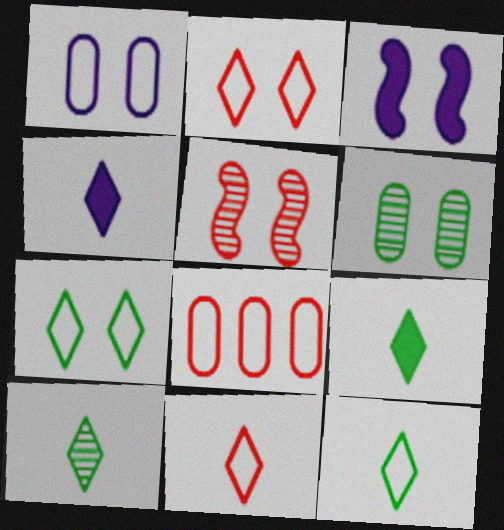[[2, 3, 6], 
[3, 8, 10], 
[4, 10, 11], 
[9, 10, 12]]